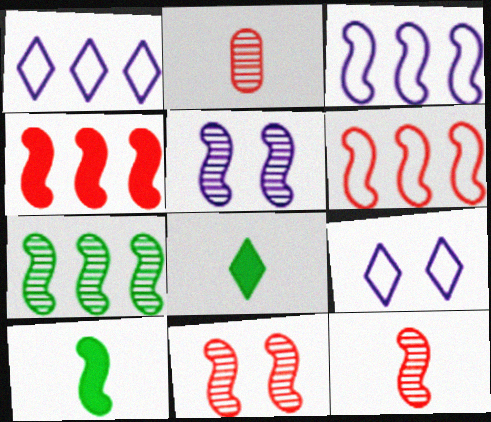[[3, 4, 7], 
[3, 10, 11], 
[5, 6, 10], 
[5, 7, 12]]